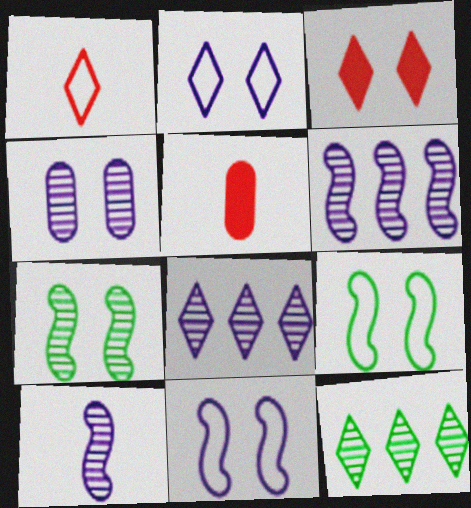[[3, 4, 9], 
[4, 8, 10], 
[5, 8, 9], 
[5, 11, 12]]